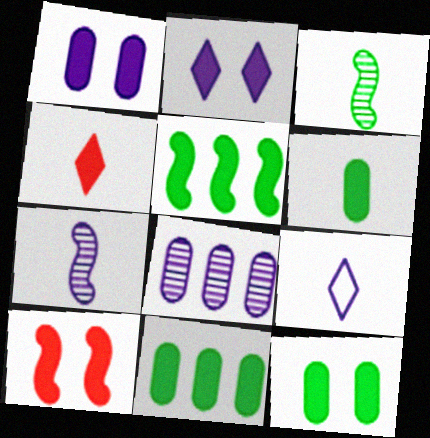[[1, 4, 5], 
[2, 10, 12], 
[6, 11, 12]]